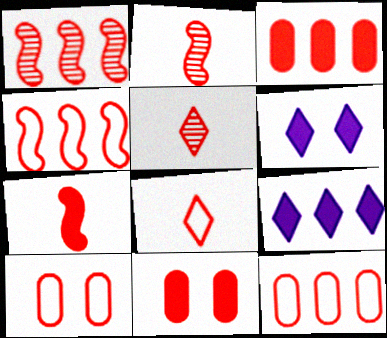[[1, 8, 11], 
[4, 5, 11], 
[4, 8, 10]]